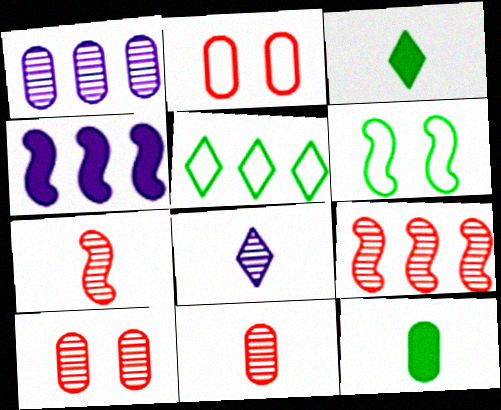[[1, 2, 12], 
[4, 6, 7]]